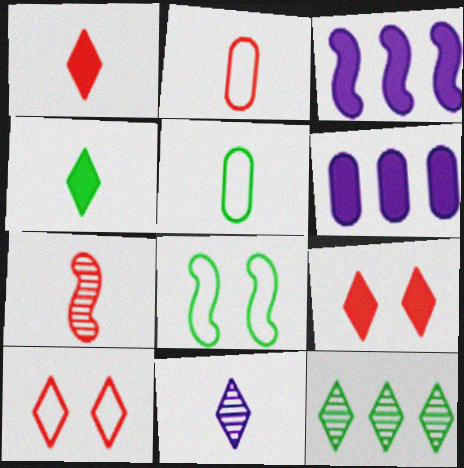[[1, 2, 7], 
[3, 7, 8]]